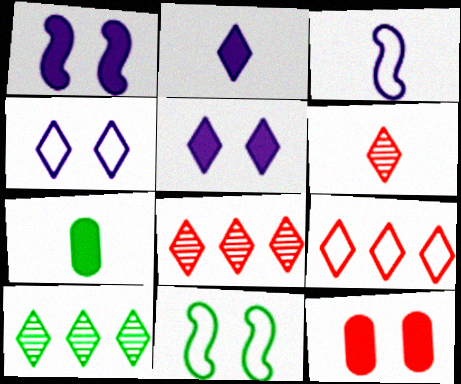[[3, 6, 7], 
[3, 10, 12], 
[7, 10, 11]]